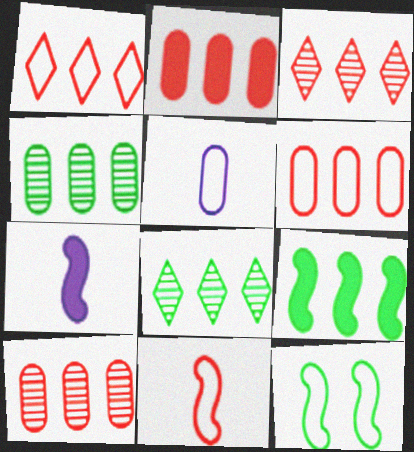[[1, 5, 12], 
[2, 6, 10]]